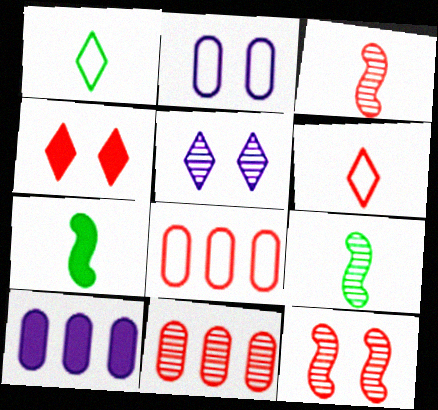[[1, 10, 12], 
[3, 4, 8], 
[4, 7, 10], 
[5, 7, 8], 
[5, 9, 11]]